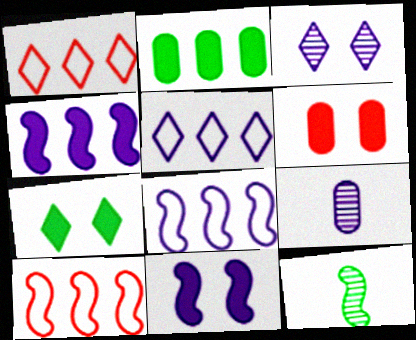[[5, 6, 12], 
[5, 9, 11], 
[6, 7, 11], 
[7, 9, 10], 
[10, 11, 12]]